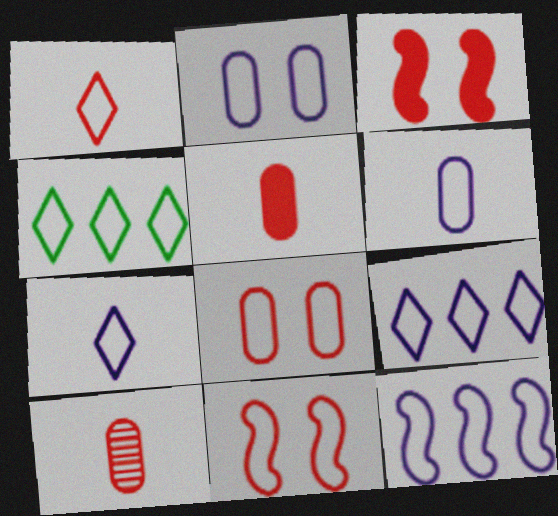[[2, 7, 12], 
[4, 6, 11]]